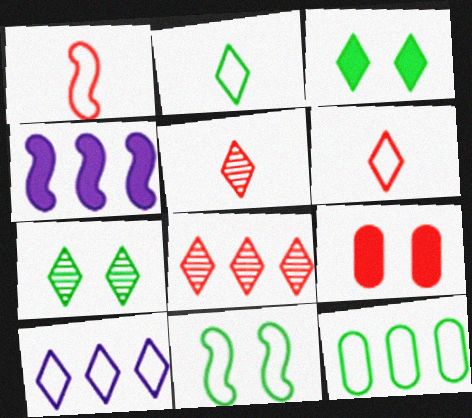[[1, 8, 9], 
[2, 11, 12], 
[3, 5, 10], 
[4, 8, 12]]